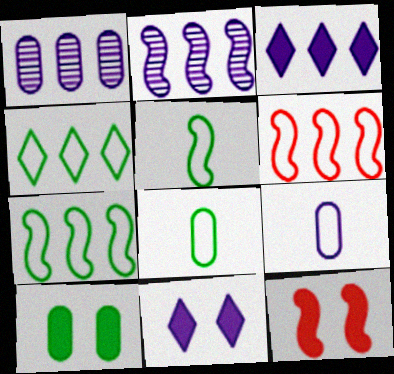[[2, 5, 12], 
[2, 9, 11], 
[10, 11, 12]]